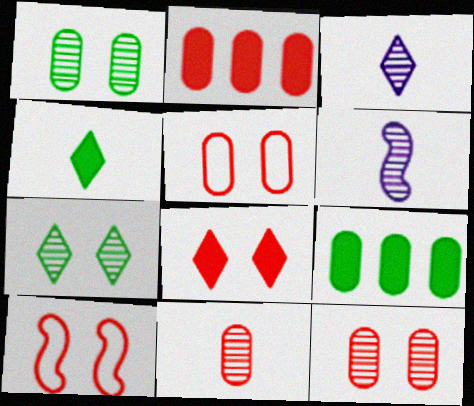[[2, 5, 11], 
[3, 9, 10], 
[8, 10, 12]]